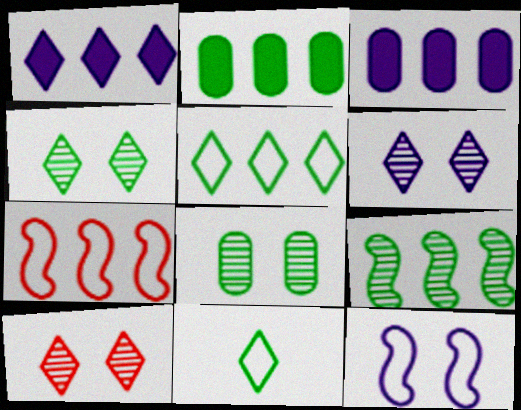[[1, 10, 11], 
[2, 5, 9], 
[4, 6, 10]]